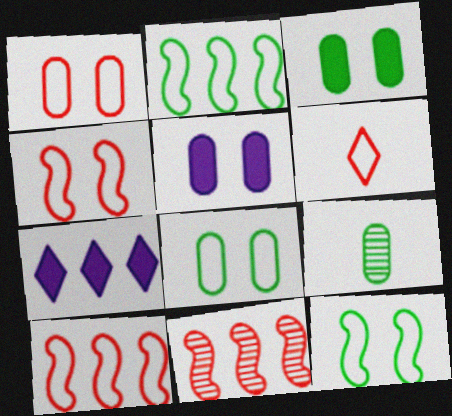[[1, 6, 10], 
[4, 7, 9]]